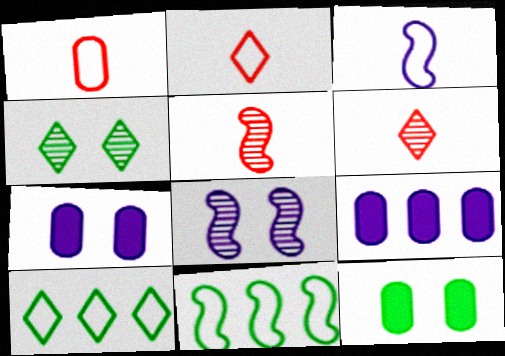[[5, 7, 10], 
[6, 7, 11]]